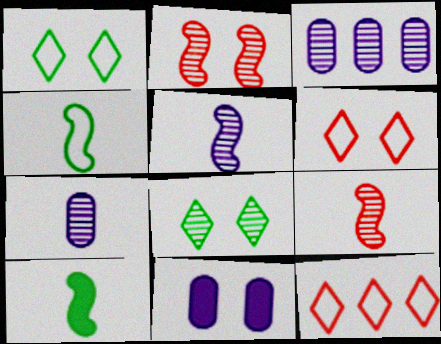[[1, 2, 11], 
[3, 6, 10], 
[3, 8, 9]]